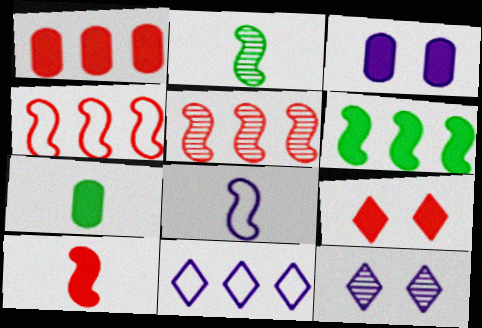[[1, 3, 7], 
[1, 9, 10], 
[2, 8, 10], 
[4, 7, 12]]